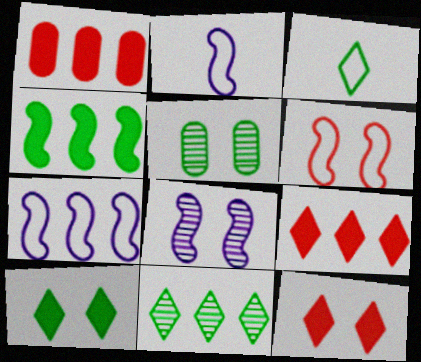[[1, 3, 8], 
[1, 7, 11], 
[2, 5, 9], 
[3, 4, 5], 
[3, 10, 11]]